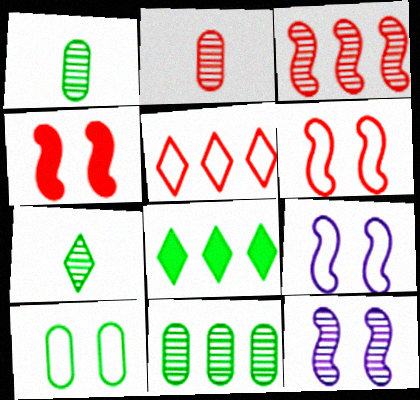[[2, 4, 5], 
[2, 8, 9]]